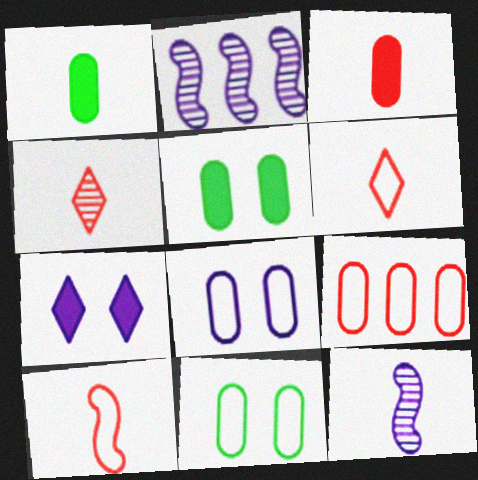[[1, 6, 12], 
[2, 5, 6], 
[3, 4, 10]]